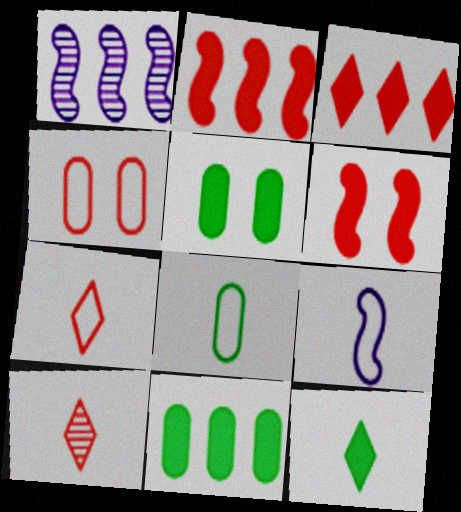[[1, 4, 12], 
[1, 5, 7], 
[2, 4, 10], 
[7, 8, 9]]